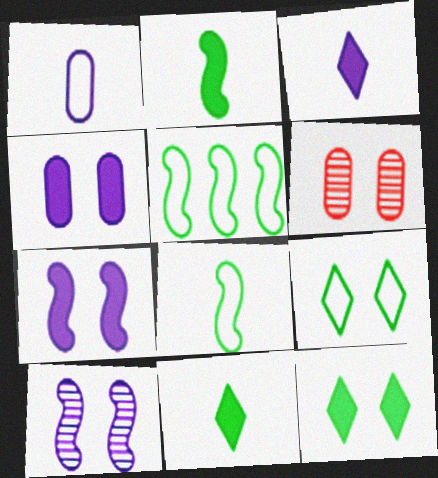[[3, 5, 6], 
[6, 7, 9]]